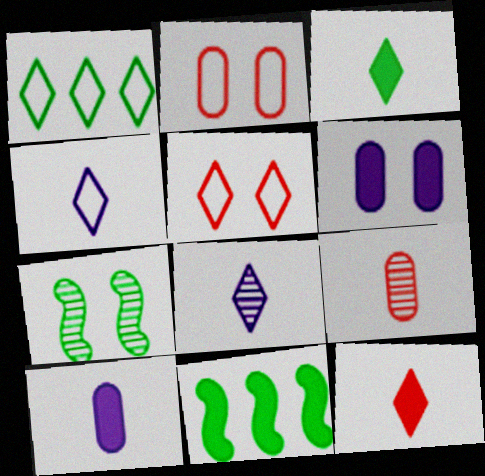[[1, 4, 5], 
[2, 8, 11], 
[5, 6, 7], 
[6, 11, 12]]